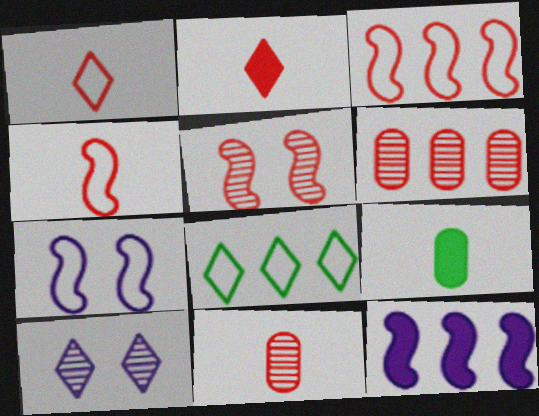[[2, 4, 11], 
[2, 8, 10], 
[3, 9, 10], 
[6, 8, 12]]